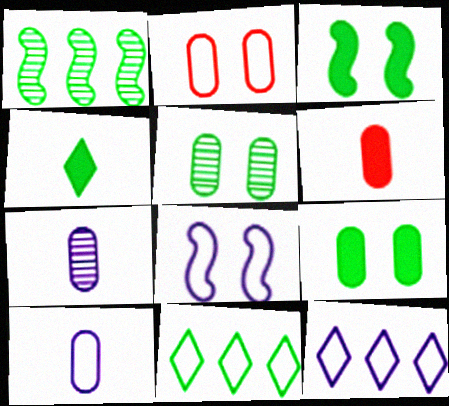[[8, 10, 12]]